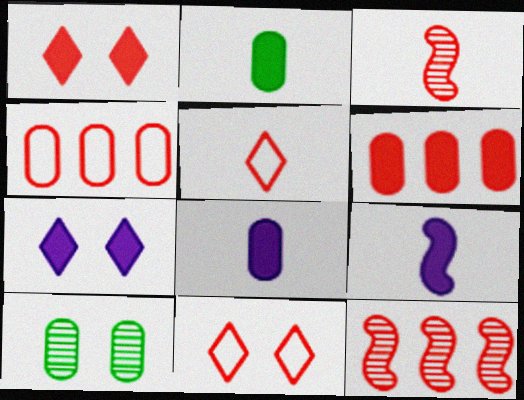[[1, 3, 4], 
[3, 6, 11], 
[4, 8, 10]]